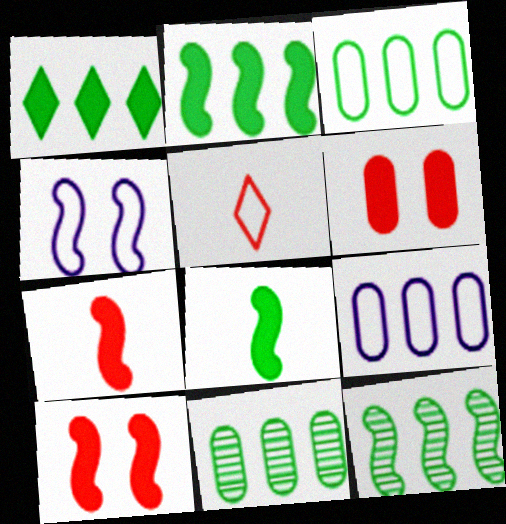[[1, 3, 12], 
[3, 4, 5], 
[4, 7, 12]]